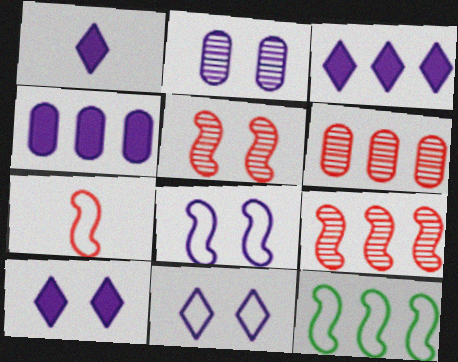[[1, 3, 10], 
[2, 8, 10], 
[3, 6, 12], 
[7, 8, 12]]